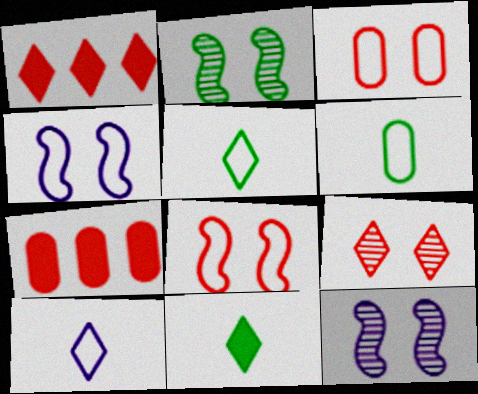[[1, 6, 12], 
[2, 7, 10], 
[5, 7, 12]]